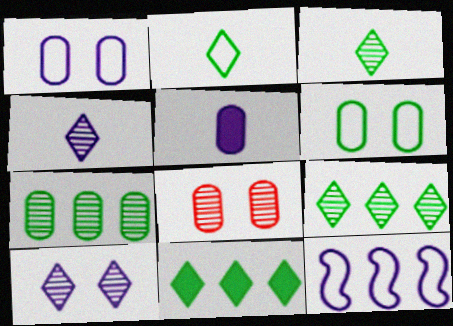[[5, 10, 12]]